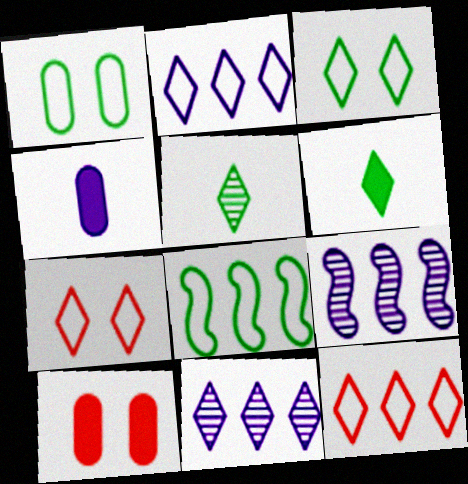[[6, 7, 11]]